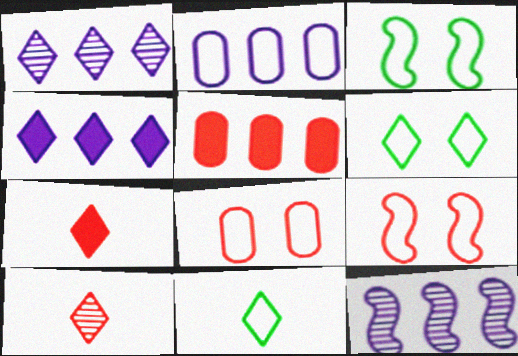[[1, 6, 7], 
[2, 4, 12], 
[2, 9, 11], 
[4, 6, 10], 
[5, 9, 10]]